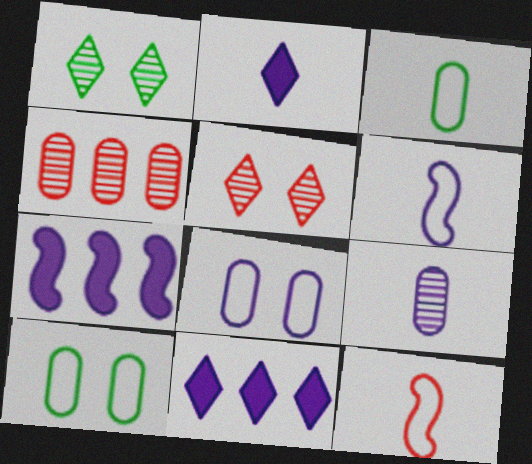[[2, 6, 9], 
[3, 5, 7]]